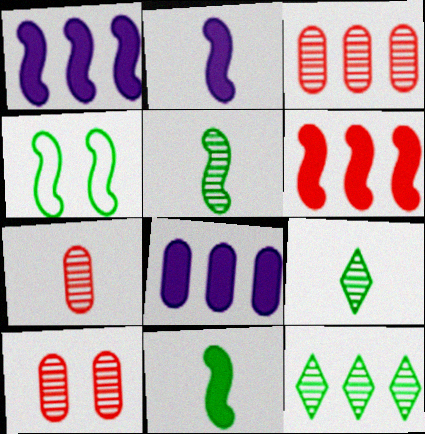[[3, 7, 10]]